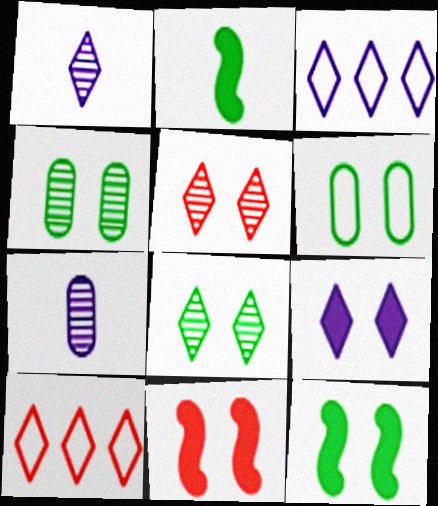[[1, 3, 9], 
[6, 8, 12], 
[7, 10, 12]]